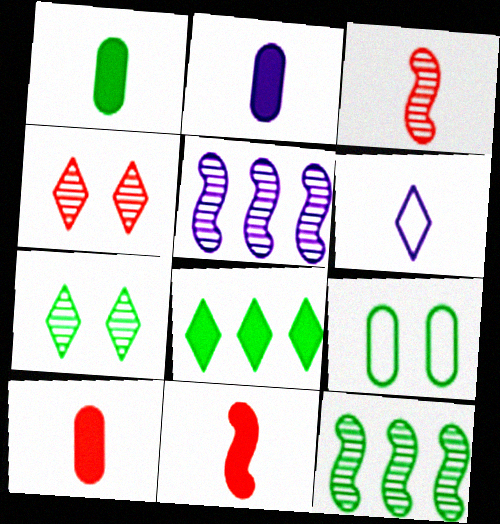[[1, 2, 10], 
[1, 3, 6], 
[4, 6, 8]]